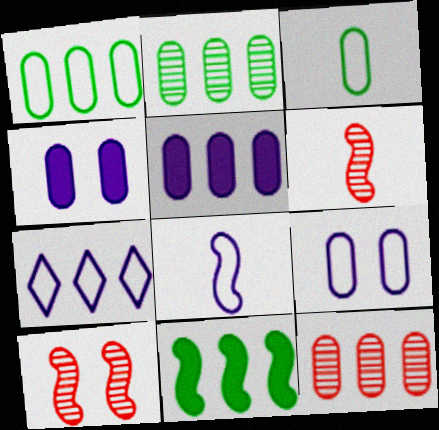[[1, 5, 12], 
[3, 4, 12], 
[7, 8, 9], 
[7, 11, 12], 
[8, 10, 11]]